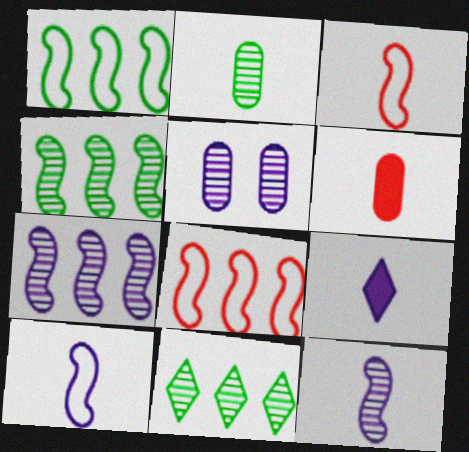[[2, 3, 9]]